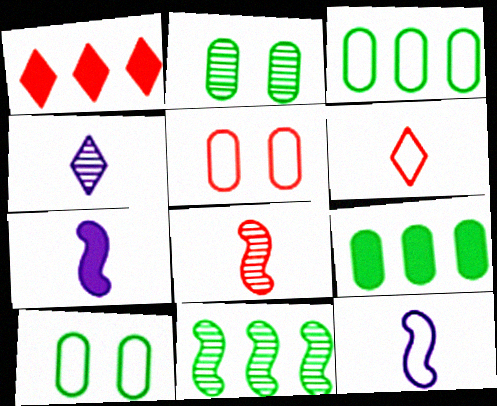[[1, 2, 12], 
[1, 5, 8]]